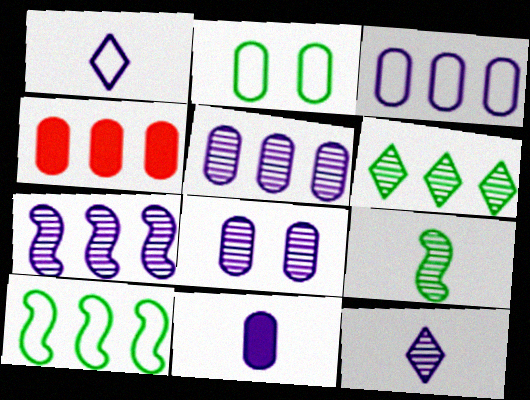[[3, 8, 11], 
[7, 8, 12]]